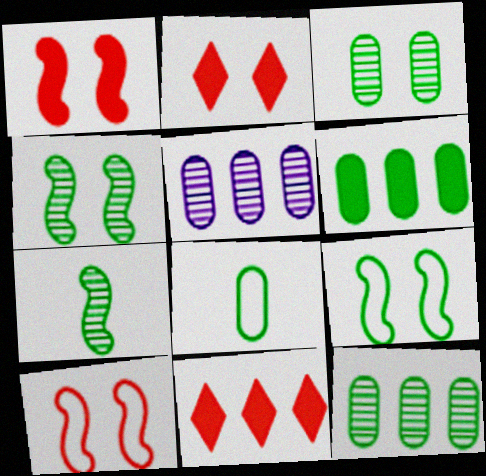[[3, 6, 8]]